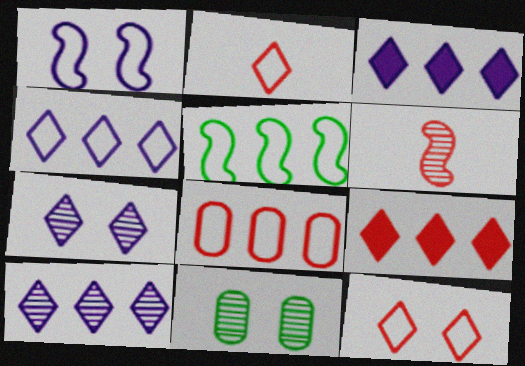[[3, 4, 10], 
[4, 5, 8], 
[6, 10, 11]]